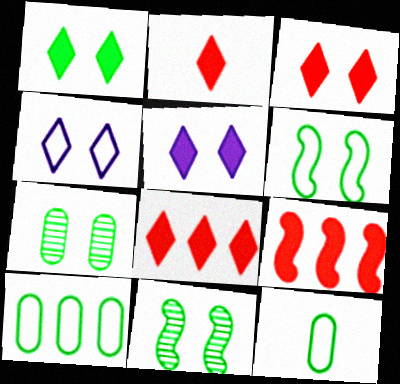[[1, 3, 5], 
[1, 6, 7], 
[2, 3, 8]]